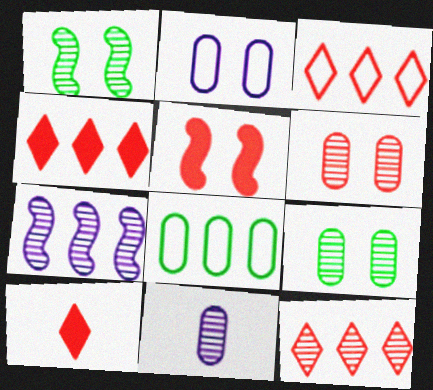[[1, 11, 12], 
[3, 4, 12], 
[4, 7, 8]]